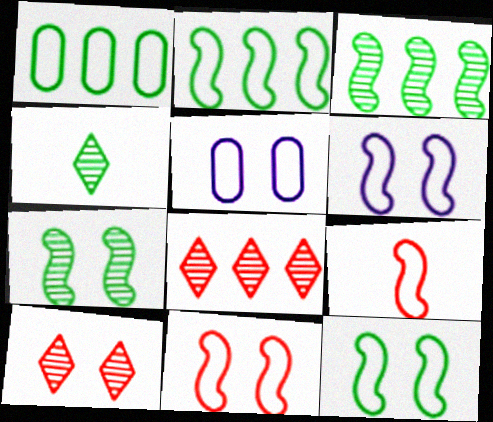[[2, 6, 9], 
[6, 11, 12]]